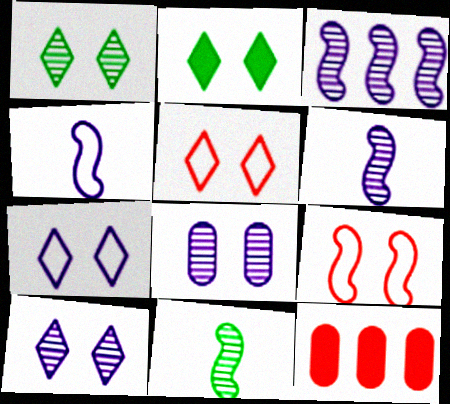[[1, 4, 12], 
[2, 5, 10], 
[2, 8, 9], 
[7, 11, 12]]